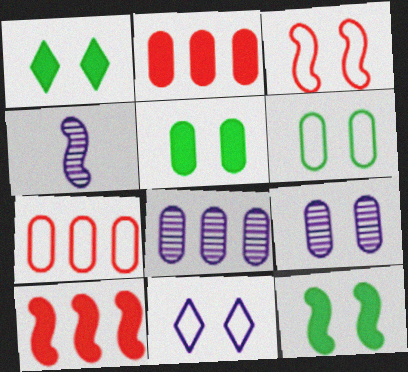[[1, 3, 9], 
[1, 4, 7], 
[1, 5, 12], 
[3, 6, 11]]